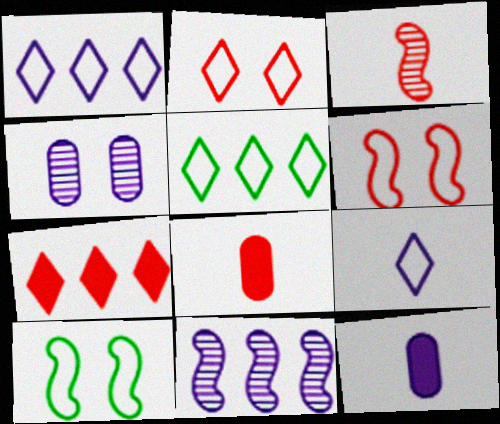[[2, 5, 9]]